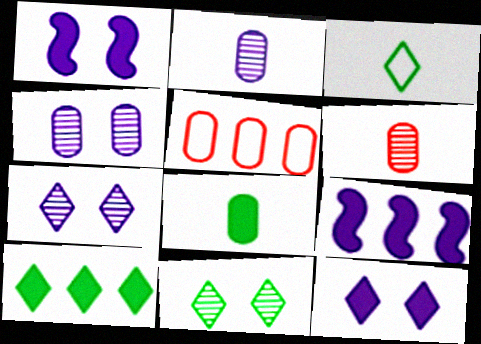[[3, 10, 11], 
[4, 5, 8]]